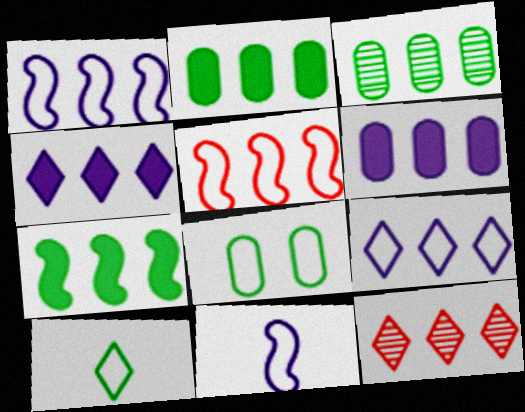[[1, 2, 12], 
[3, 4, 5]]